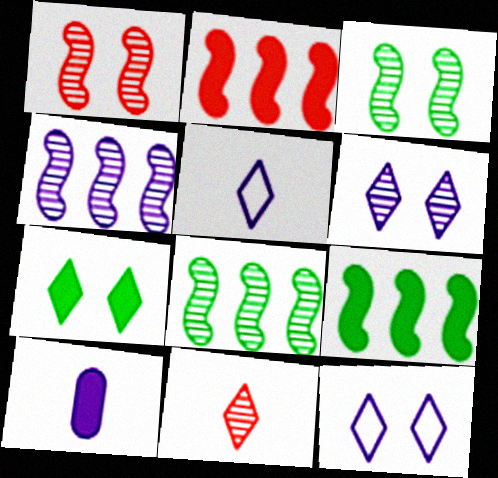[[2, 7, 10], 
[4, 10, 12]]